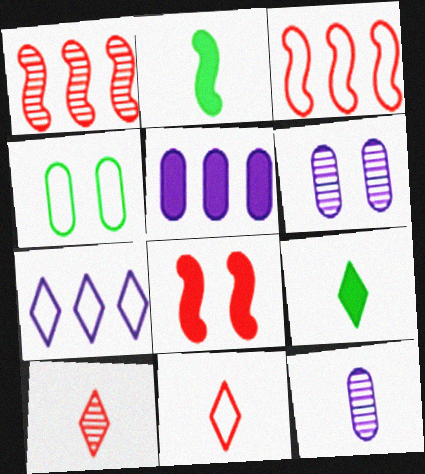[[2, 11, 12], 
[3, 6, 9], 
[5, 8, 9]]